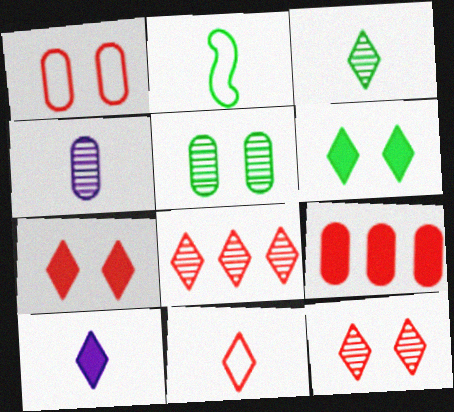[[3, 10, 11], 
[7, 8, 11]]